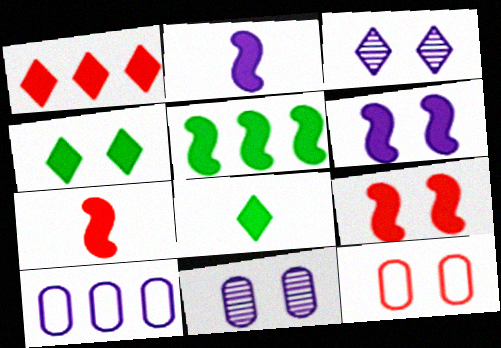[[2, 3, 10], 
[2, 5, 9], 
[5, 6, 7]]